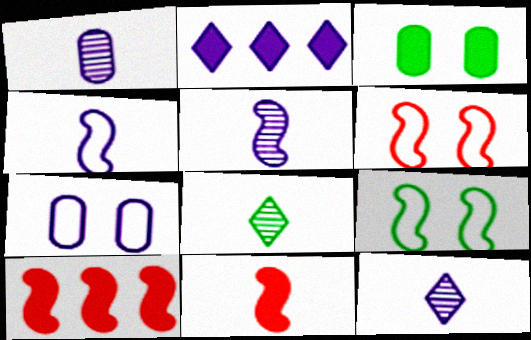[[1, 5, 12], 
[2, 3, 11], 
[2, 5, 7], 
[5, 9, 10], 
[7, 8, 10]]